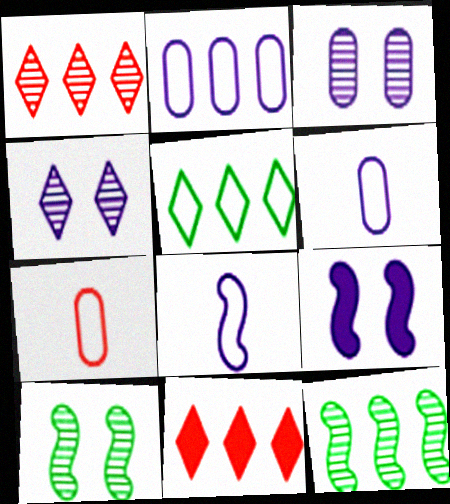[[2, 11, 12], 
[6, 10, 11]]